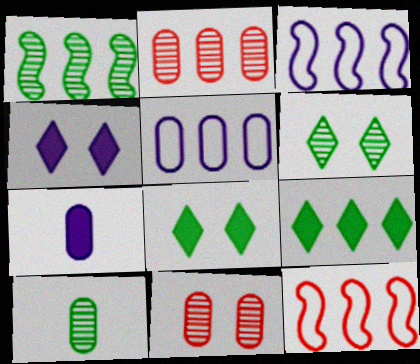[[1, 6, 10], 
[2, 3, 9], 
[4, 10, 12], 
[6, 7, 12]]